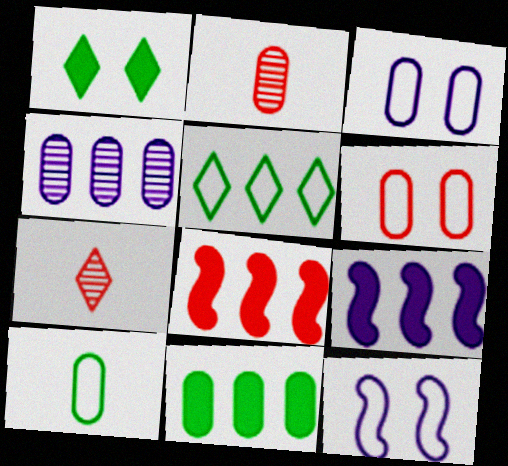[[2, 3, 11], 
[4, 5, 8], 
[6, 7, 8], 
[7, 11, 12]]